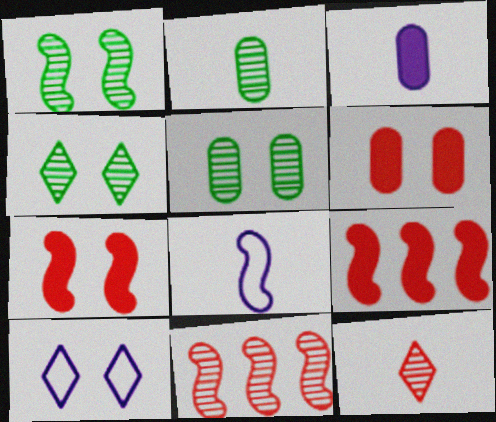[[1, 4, 5], 
[1, 6, 10], 
[1, 8, 9], 
[2, 9, 10], 
[5, 7, 10]]